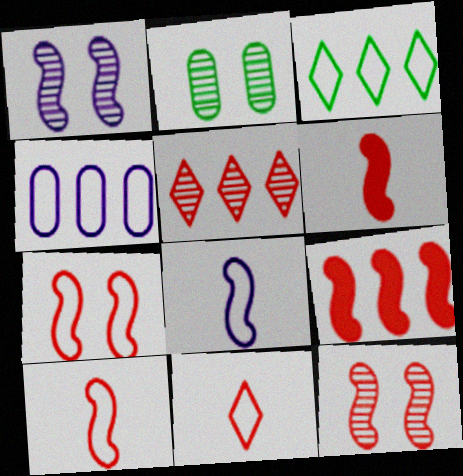[[9, 10, 12]]